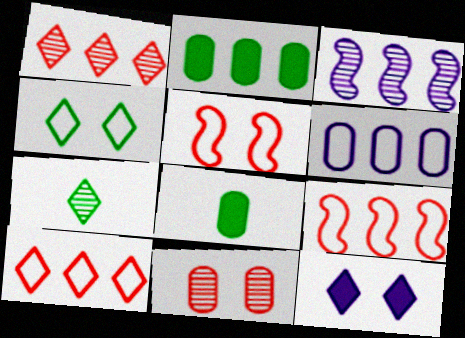[[2, 3, 10], 
[3, 7, 11], 
[6, 8, 11], 
[7, 10, 12]]